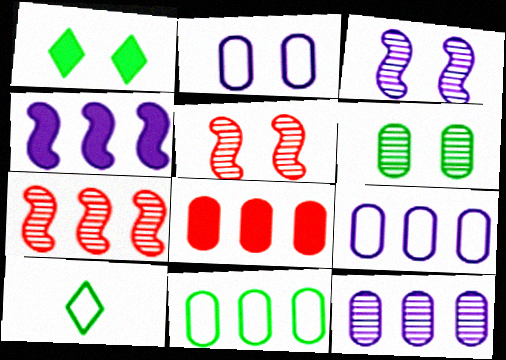[[1, 2, 5], 
[3, 8, 10], 
[8, 11, 12]]